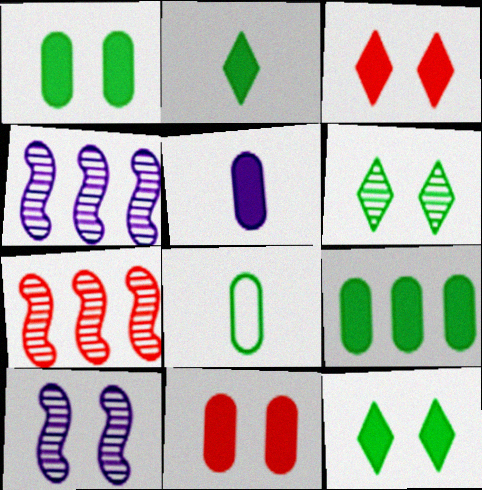[[3, 4, 8], 
[5, 9, 11]]